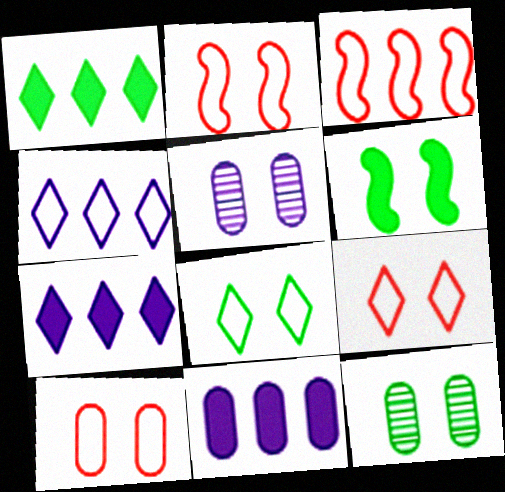[[2, 9, 10], 
[5, 6, 9], 
[6, 8, 12]]